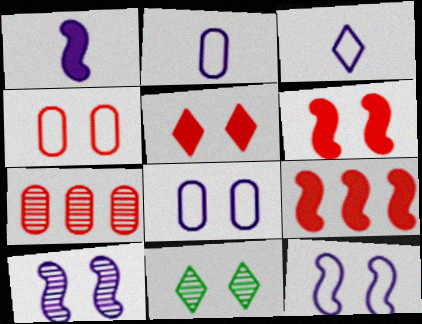[[2, 9, 11], 
[6, 8, 11]]